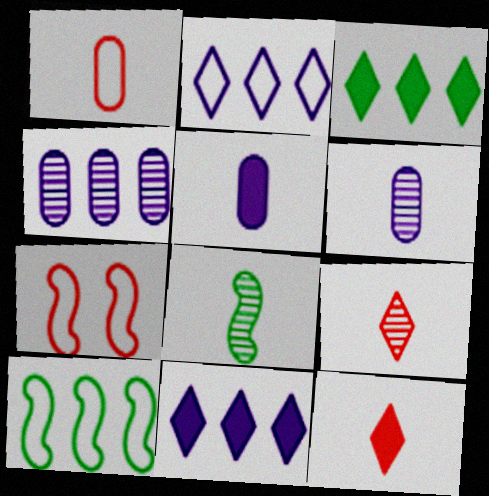[[3, 6, 7], 
[6, 8, 9]]